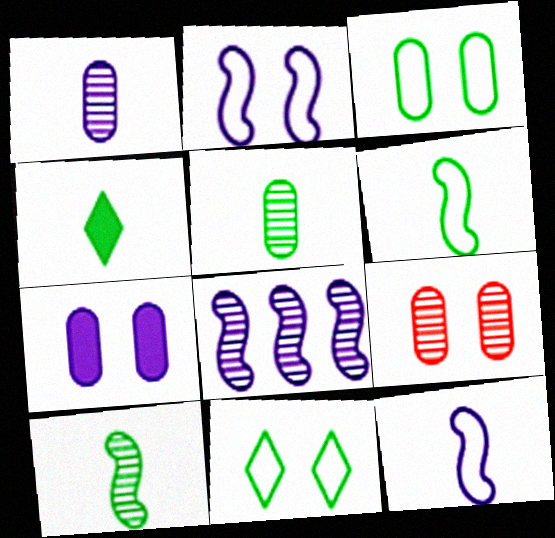[[3, 7, 9], 
[4, 5, 6]]